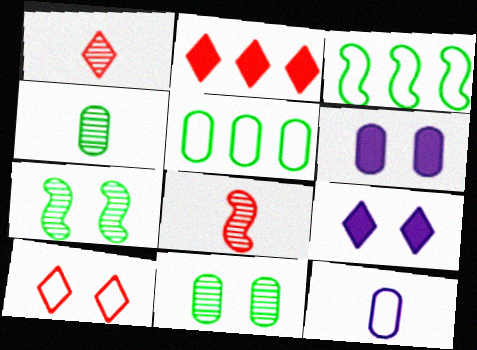[[1, 2, 10], 
[1, 3, 6], 
[2, 7, 12], 
[3, 10, 12], 
[5, 8, 9], 
[6, 7, 10]]